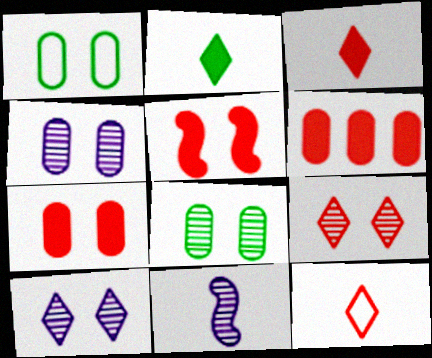[[1, 4, 7], 
[1, 5, 10], 
[3, 5, 6]]